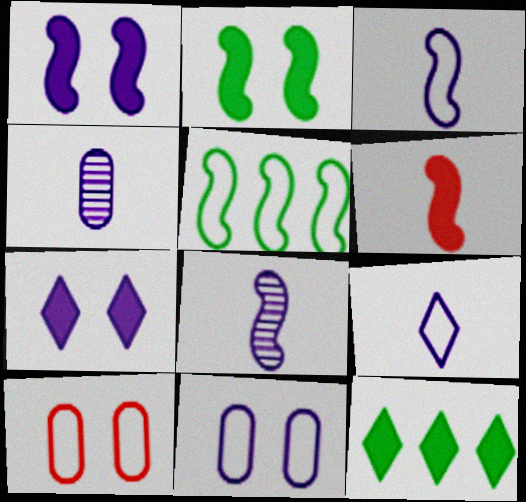[[5, 9, 10], 
[8, 10, 12]]